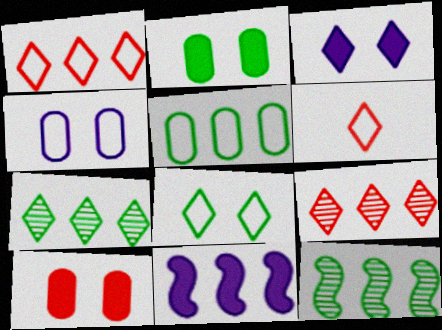[[3, 6, 7], 
[5, 9, 11]]